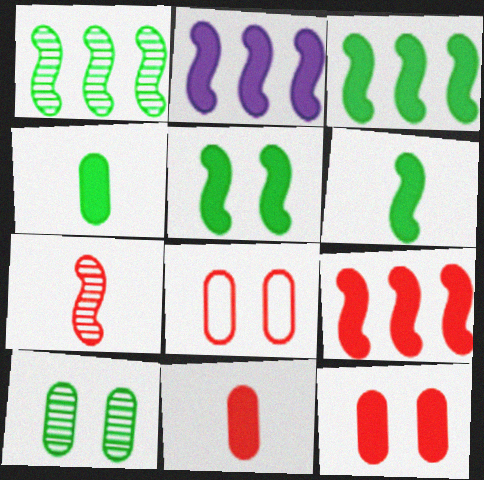[[2, 3, 9], 
[3, 5, 6]]